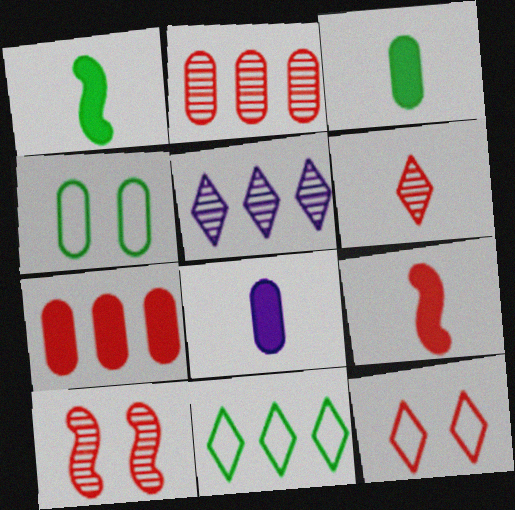[[2, 4, 8], 
[2, 6, 10], 
[2, 9, 12], 
[4, 5, 9], 
[8, 10, 11]]